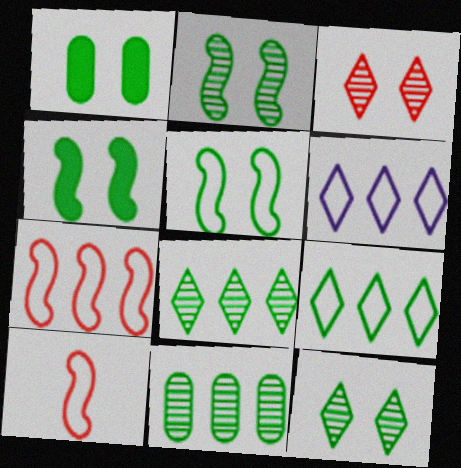[[1, 5, 12], 
[2, 4, 5]]